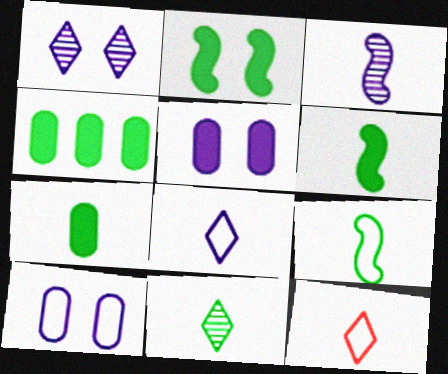[[3, 7, 12], 
[7, 9, 11]]